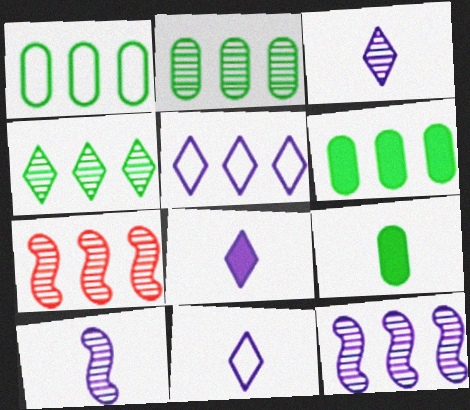[[1, 2, 6], 
[3, 8, 11], 
[5, 6, 7]]